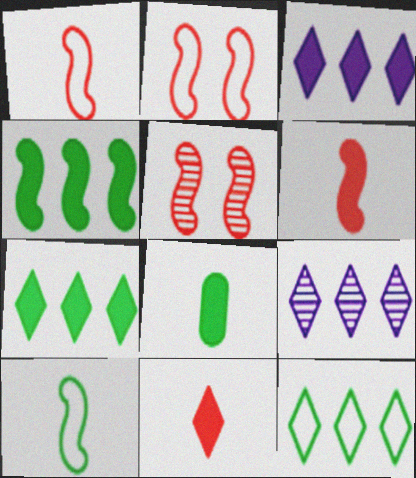[[2, 8, 9]]